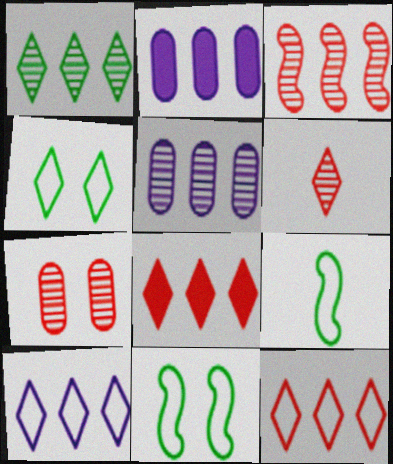[[1, 3, 5], 
[1, 8, 10], 
[2, 6, 11], 
[3, 6, 7]]